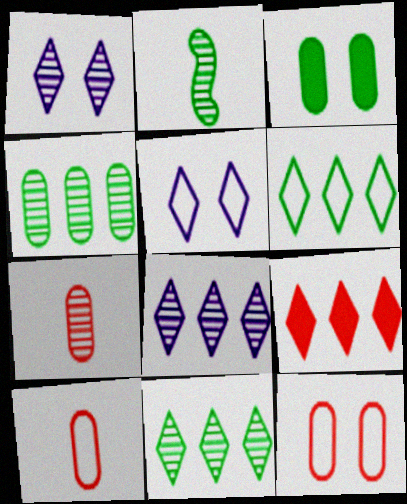[[2, 3, 6], 
[6, 8, 9]]